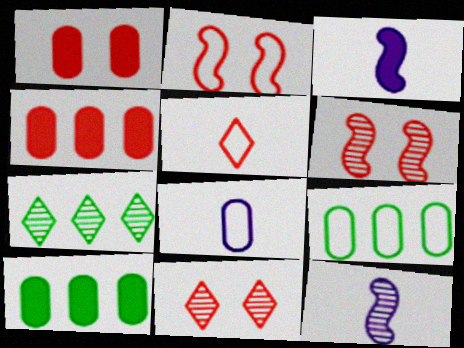[[1, 2, 11], 
[3, 9, 11], 
[4, 5, 6]]